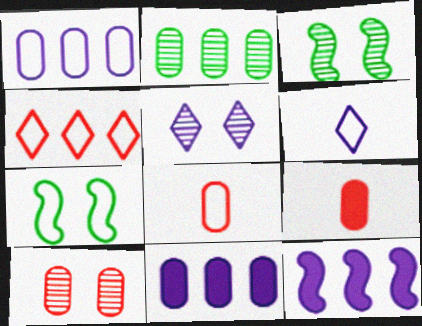[[2, 4, 12], 
[3, 5, 10]]